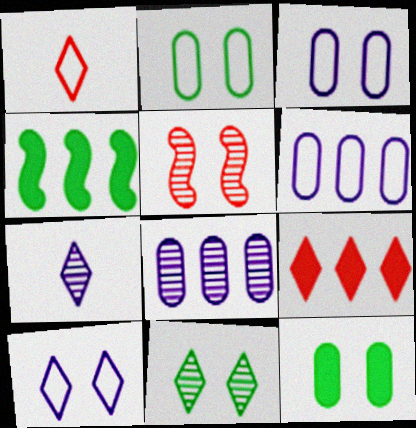[[5, 10, 12]]